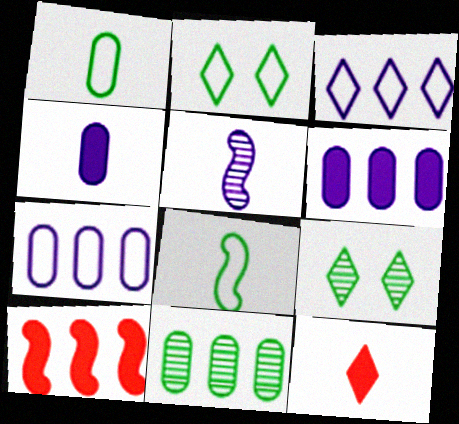[[1, 5, 12], 
[3, 9, 12], 
[3, 10, 11]]